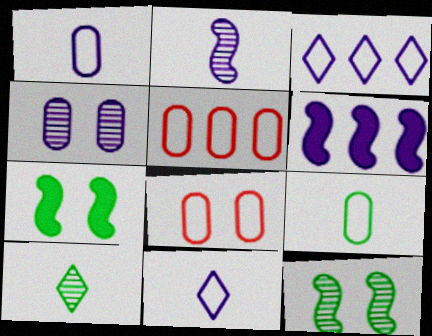[[4, 6, 11], 
[6, 8, 10]]